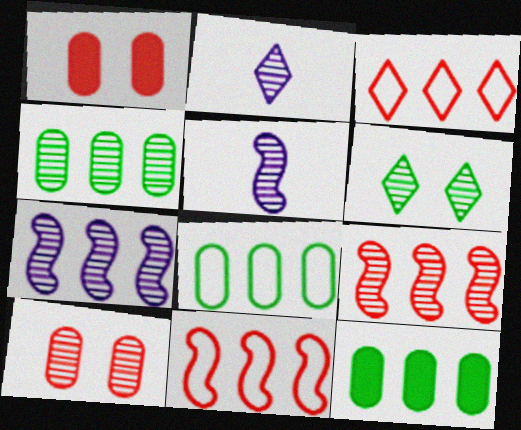[[3, 7, 12], 
[4, 8, 12]]